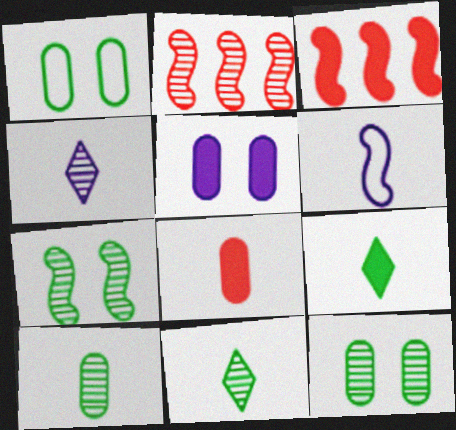[[1, 3, 4], 
[2, 4, 12], 
[3, 5, 9], 
[3, 6, 7], 
[6, 8, 11]]